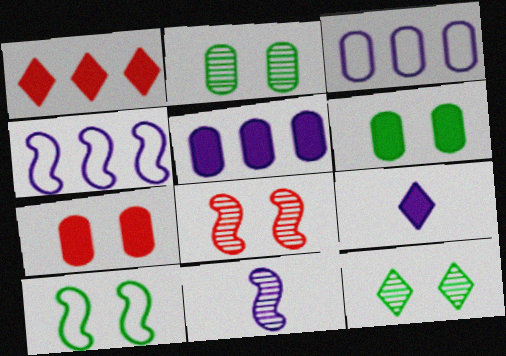[[6, 10, 12]]